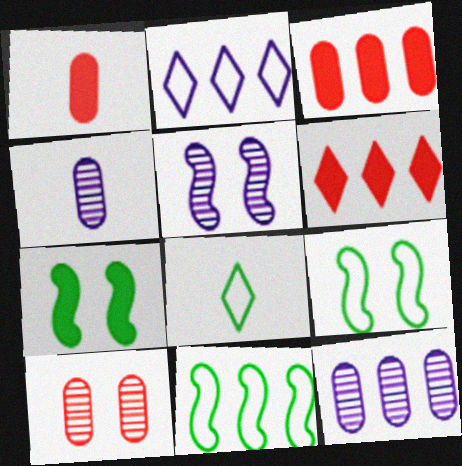[[3, 5, 8], 
[4, 6, 9], 
[6, 11, 12]]